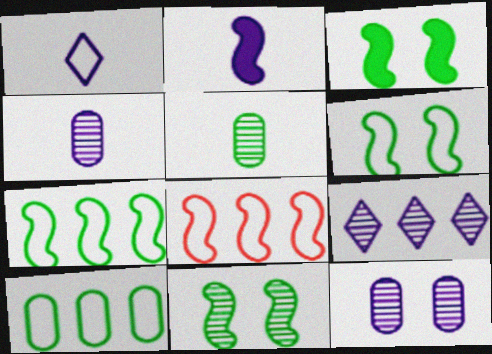[[1, 2, 4], 
[2, 8, 11], 
[3, 6, 11]]